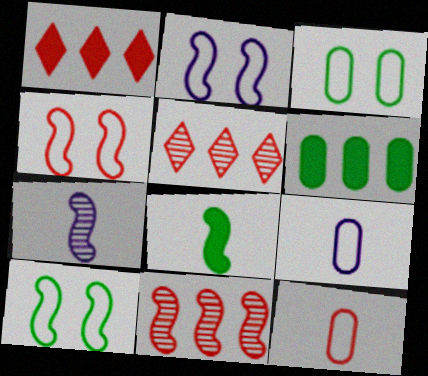[[1, 3, 7], 
[2, 4, 10], 
[2, 8, 11]]